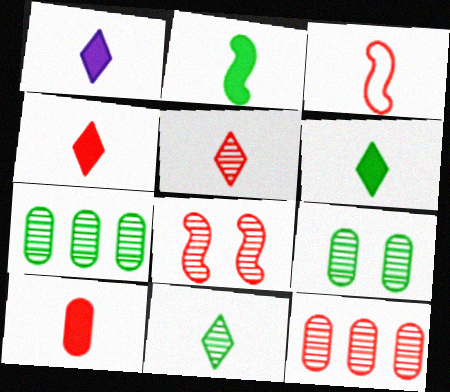[[1, 2, 10], 
[1, 4, 6], 
[3, 5, 10], 
[5, 8, 12]]